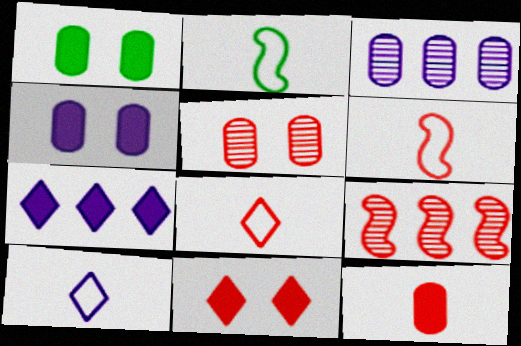[[1, 9, 10], 
[2, 3, 11], 
[2, 5, 7]]